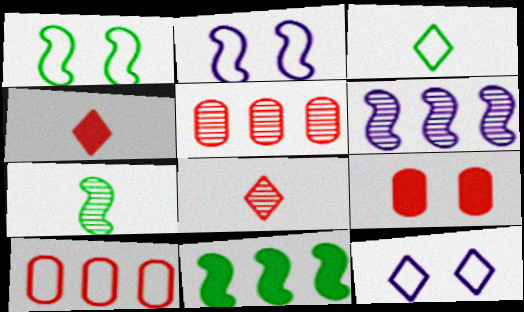[[1, 7, 11], 
[2, 3, 10], 
[3, 6, 9]]